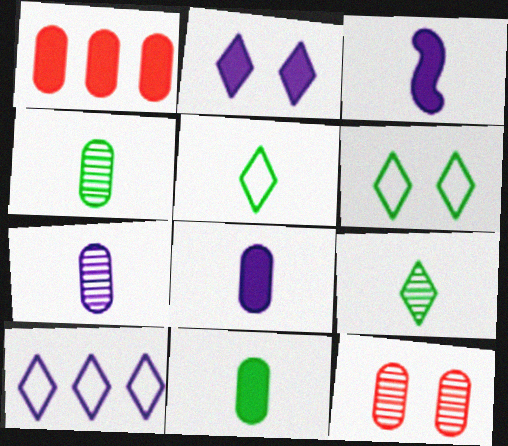[]